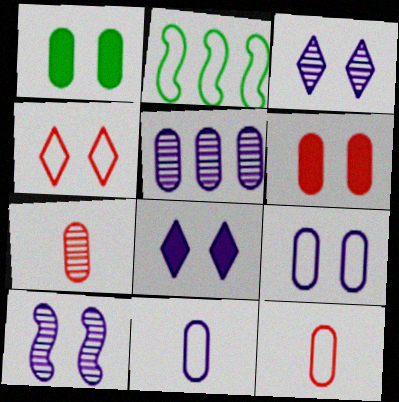[[1, 4, 10], 
[1, 5, 12], 
[2, 4, 11], 
[2, 7, 8], 
[8, 9, 10]]